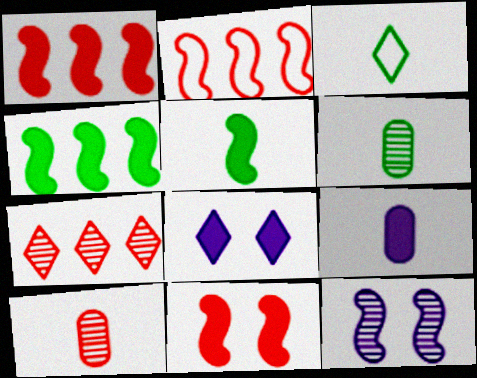[[2, 5, 12], 
[2, 6, 8], 
[3, 5, 6], 
[3, 7, 8], 
[6, 7, 12]]